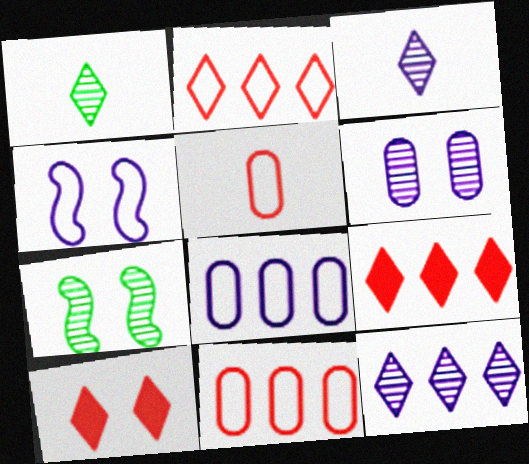[]